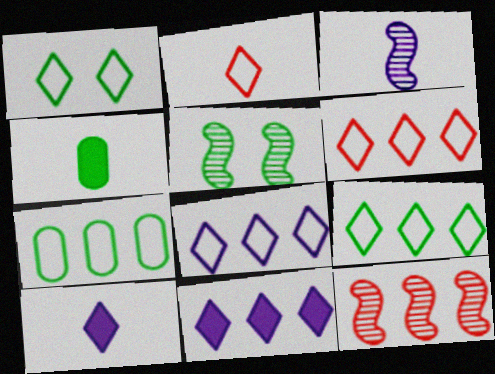[[1, 2, 8], 
[2, 3, 4], 
[3, 5, 12], 
[4, 5, 9], 
[6, 8, 9], 
[7, 11, 12]]